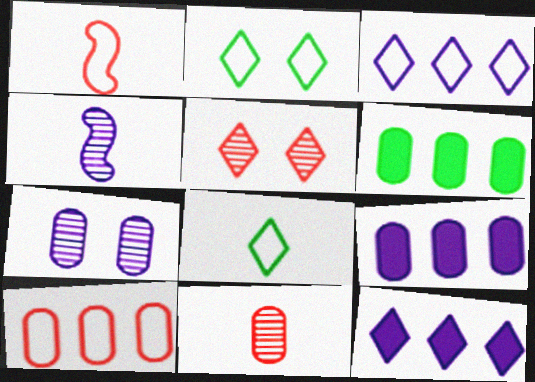[[5, 8, 12]]